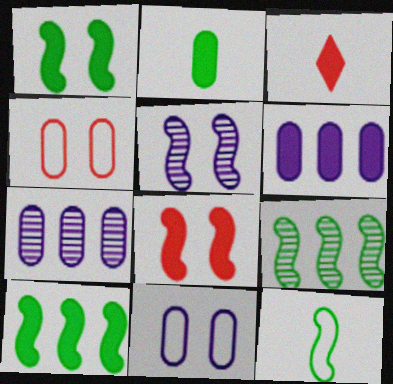[[1, 3, 6], 
[1, 9, 12], 
[2, 4, 7], 
[3, 9, 11]]